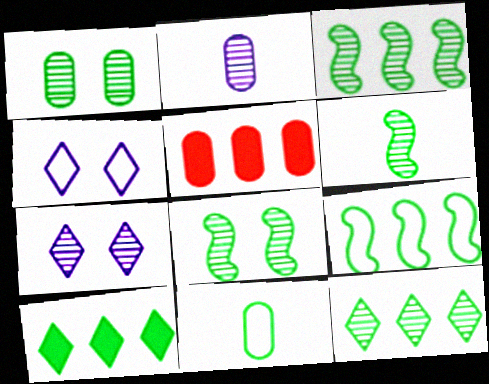[[1, 6, 12], 
[3, 6, 8], 
[4, 5, 6], 
[8, 10, 11]]